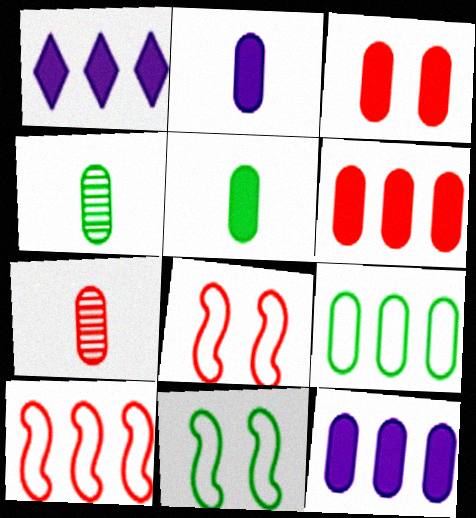[[1, 4, 8], 
[1, 7, 11], 
[3, 5, 12]]